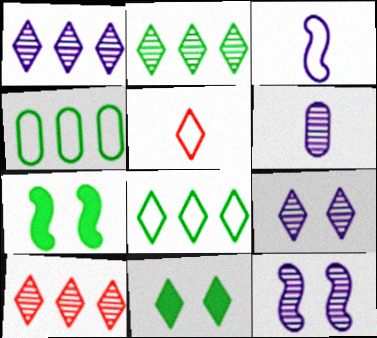[[1, 2, 10], 
[1, 5, 11], 
[1, 6, 12]]